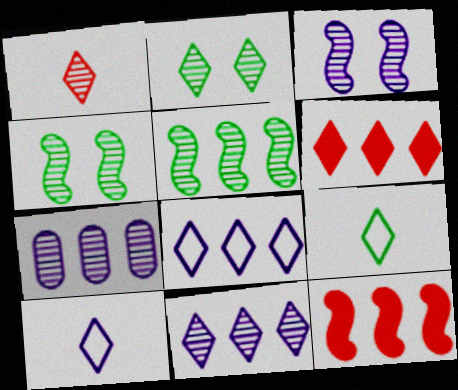[[1, 2, 11], 
[1, 4, 7], 
[2, 6, 10]]